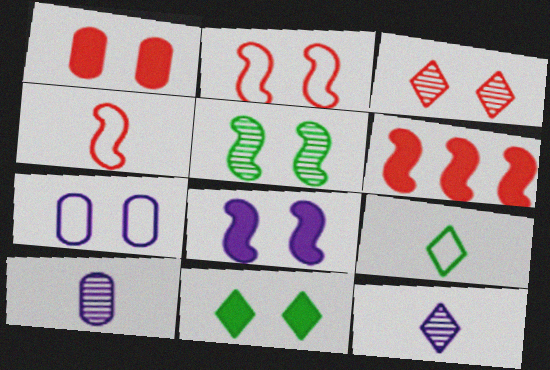[[1, 2, 3], 
[1, 8, 11], 
[2, 5, 8]]